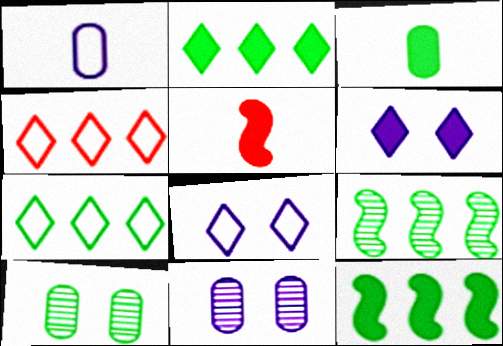[[5, 7, 11]]